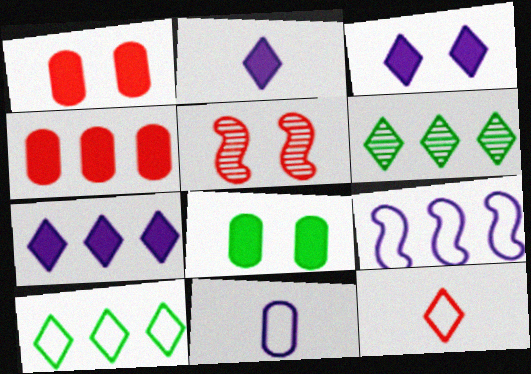[[2, 3, 7], 
[3, 6, 12], 
[4, 5, 12], 
[4, 6, 9]]